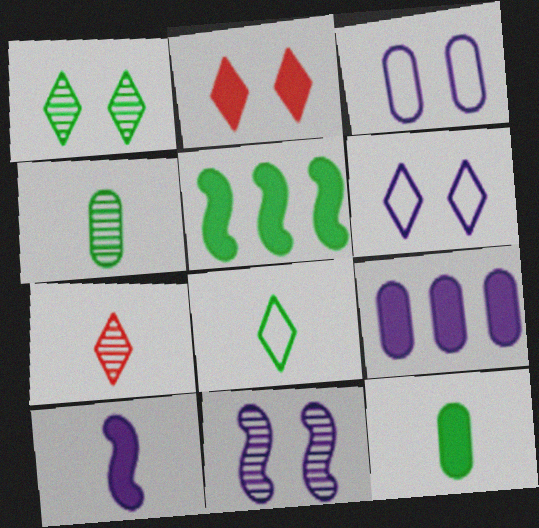[[1, 2, 6], 
[3, 5, 7]]